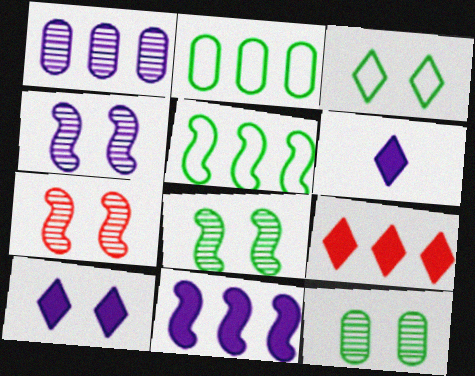[[1, 5, 9], 
[2, 6, 7], 
[4, 7, 8]]